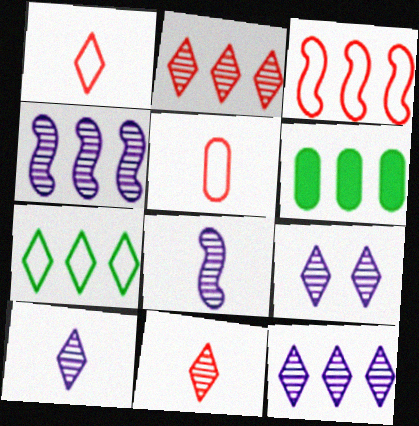[[3, 6, 12], 
[9, 10, 12]]